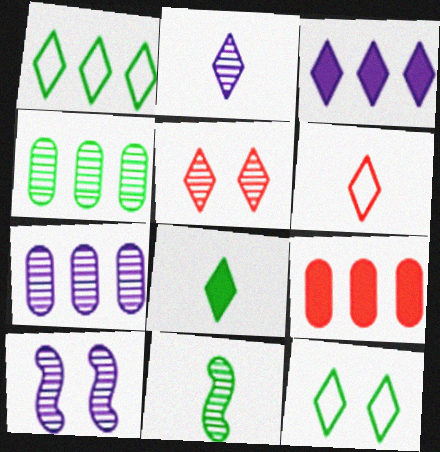[[2, 6, 8], 
[2, 7, 10], 
[5, 7, 11]]